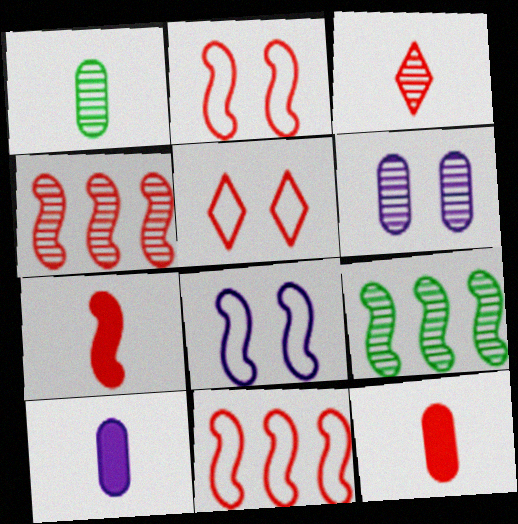[[2, 4, 7], 
[3, 6, 9], 
[4, 5, 12], 
[5, 9, 10], 
[7, 8, 9]]